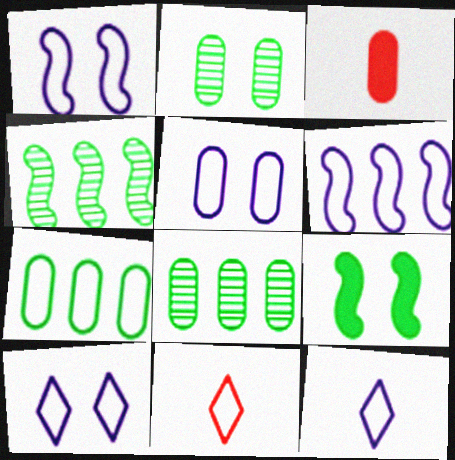[[1, 5, 10], 
[1, 7, 11], 
[3, 4, 10], 
[3, 5, 8], 
[5, 6, 12]]